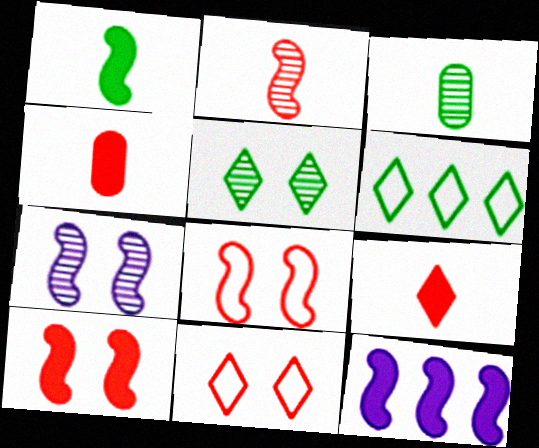[[1, 10, 12], 
[3, 11, 12], 
[4, 6, 7]]